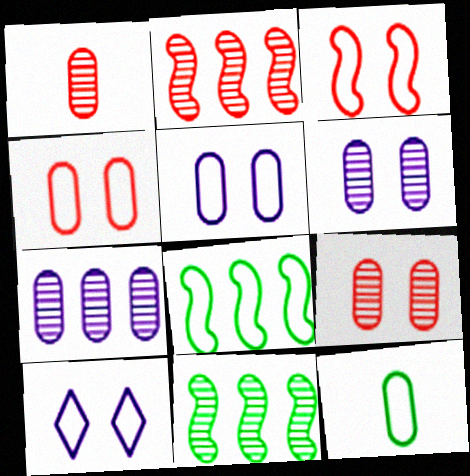[]